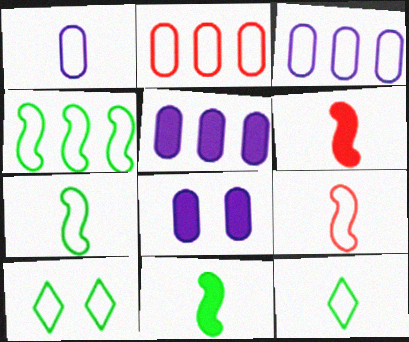[[1, 9, 12], 
[3, 9, 10]]